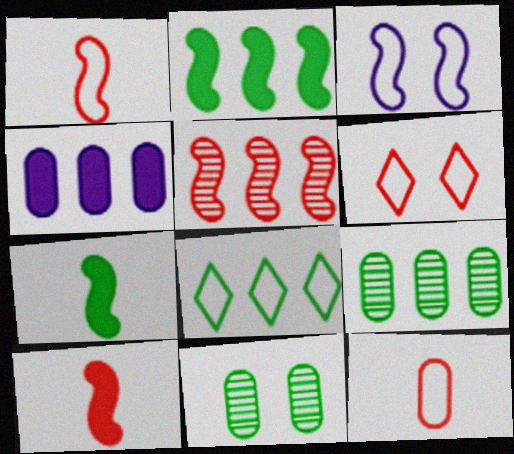[[2, 8, 9], 
[3, 5, 7], 
[3, 8, 12], 
[4, 5, 8], 
[4, 11, 12], 
[7, 8, 11]]